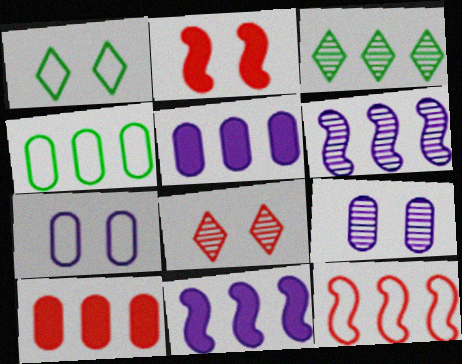[[1, 2, 9], 
[3, 5, 12]]